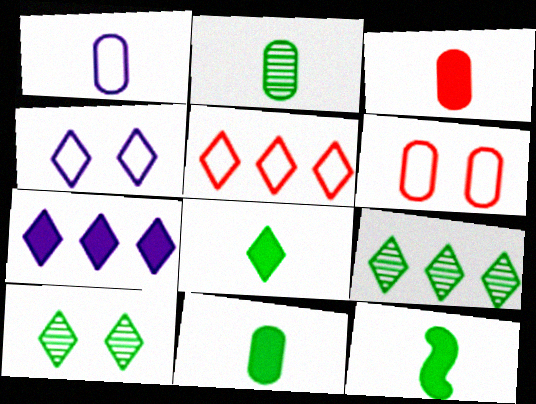[[1, 2, 3], 
[5, 7, 9], 
[8, 11, 12]]